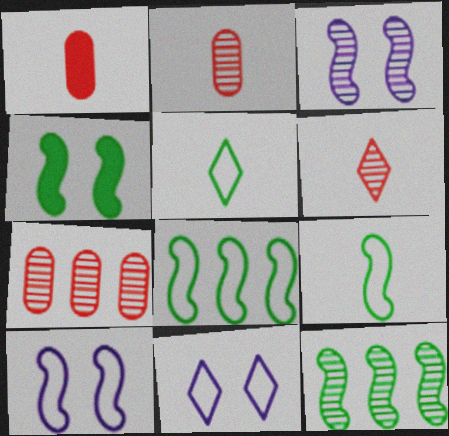[[1, 11, 12], 
[4, 9, 12]]